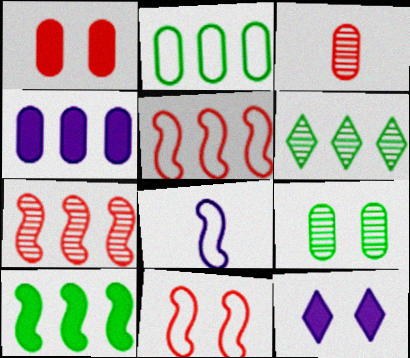[[1, 6, 8], 
[2, 6, 10], 
[4, 5, 6], 
[9, 11, 12]]